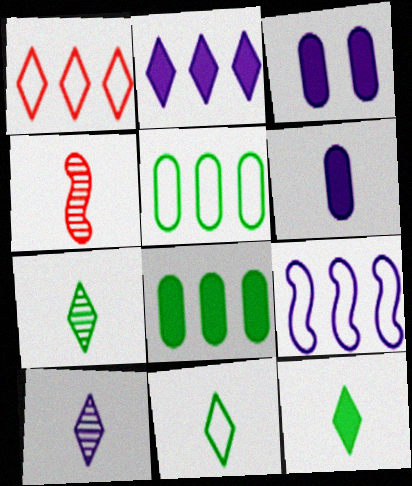[[1, 5, 9], 
[3, 9, 10], 
[4, 6, 11], 
[7, 11, 12]]